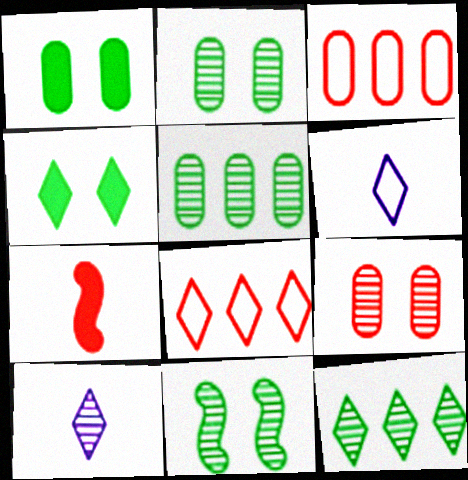[[4, 8, 10], 
[7, 8, 9]]